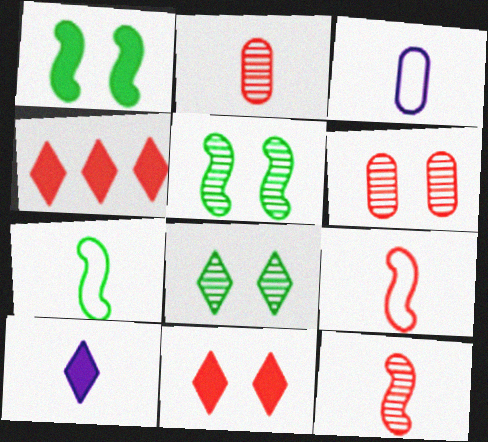[[2, 7, 10], 
[3, 4, 5], 
[4, 6, 9]]